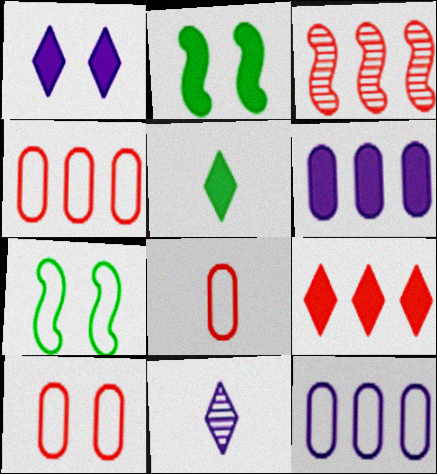[[1, 5, 9], 
[2, 4, 11], 
[3, 4, 9], 
[4, 8, 10]]